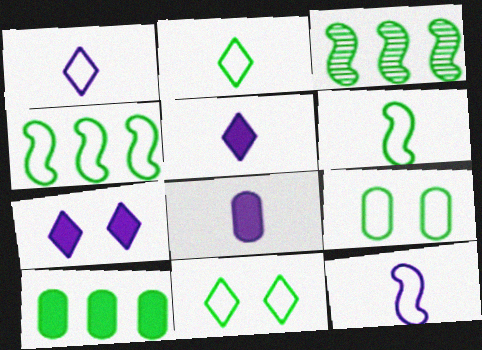[[2, 4, 9]]